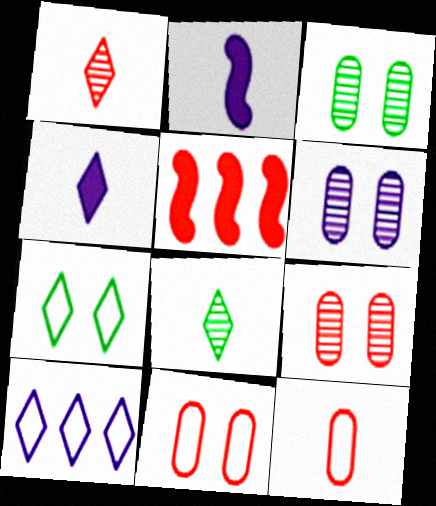[[1, 5, 11], 
[2, 6, 10], 
[2, 8, 12], 
[3, 6, 9]]